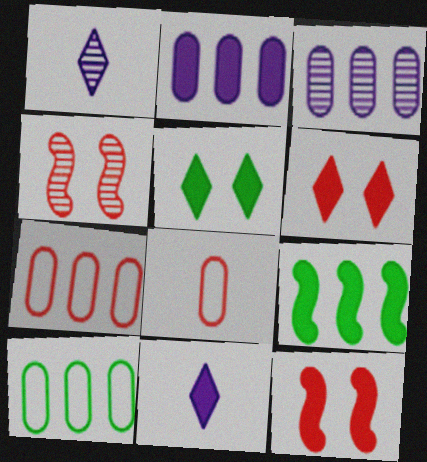[[1, 10, 12], 
[4, 10, 11]]